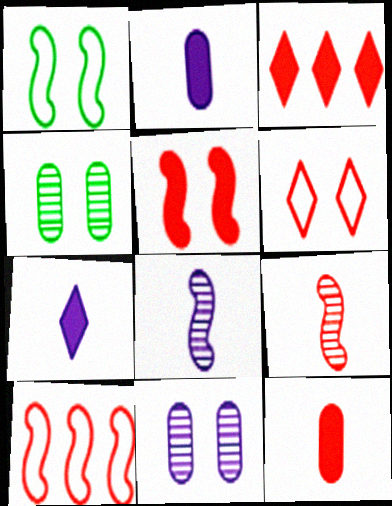[[3, 5, 12], 
[4, 7, 10], 
[5, 9, 10]]